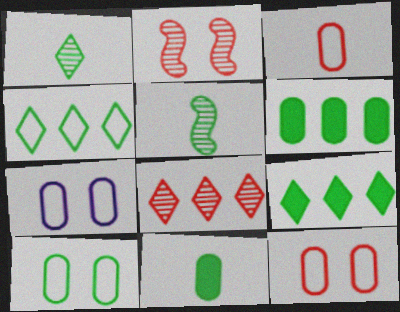[[5, 9, 10], 
[7, 10, 12]]